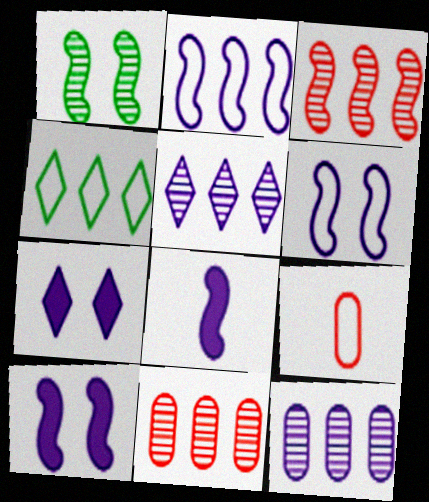[[4, 6, 9]]